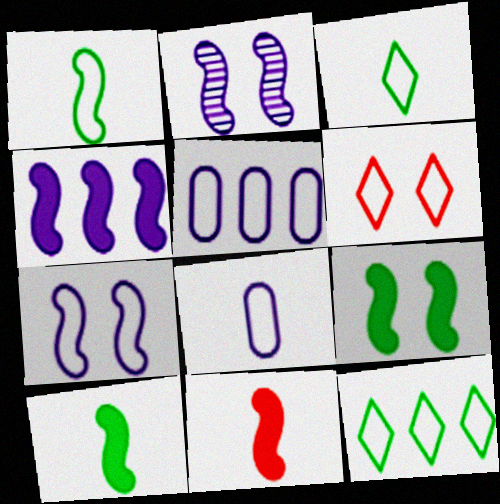[[1, 5, 6], 
[4, 9, 11]]